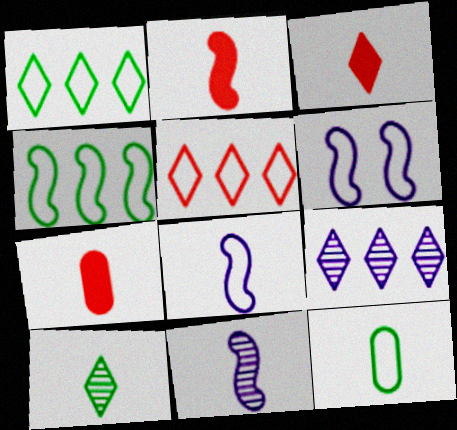[[2, 3, 7], 
[3, 11, 12], 
[5, 6, 12], 
[7, 8, 10]]